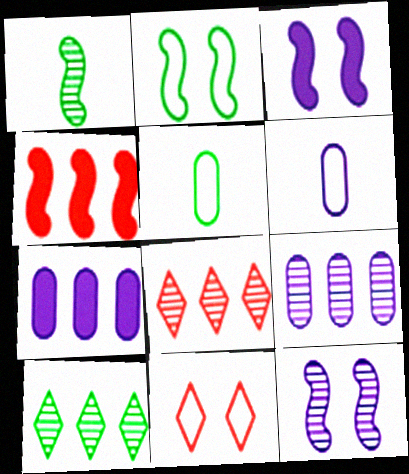[[1, 7, 11], 
[3, 5, 8]]